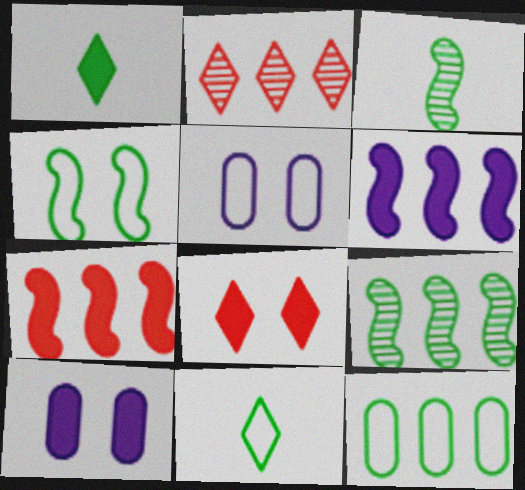[[1, 7, 10], 
[2, 6, 12], 
[4, 11, 12]]